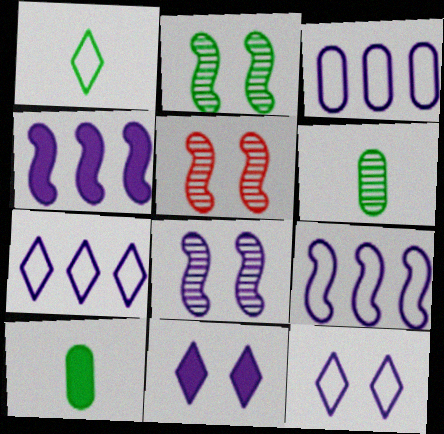[[2, 5, 8], 
[3, 7, 9], 
[5, 7, 10]]